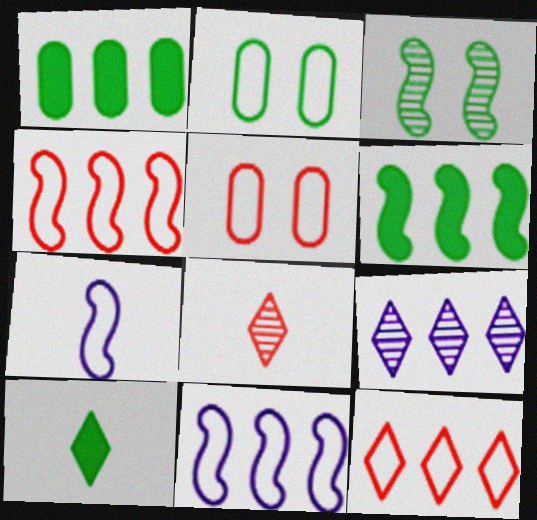[[1, 4, 9], 
[2, 7, 12]]